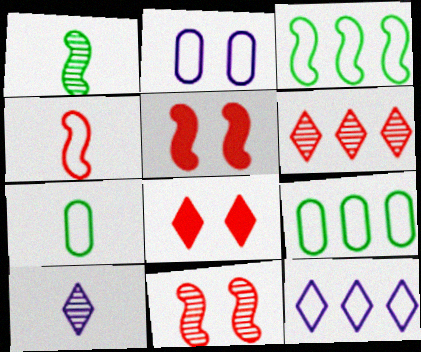[[5, 9, 10]]